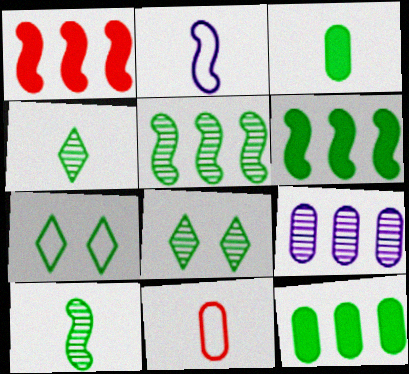[[3, 5, 7], 
[7, 10, 12]]